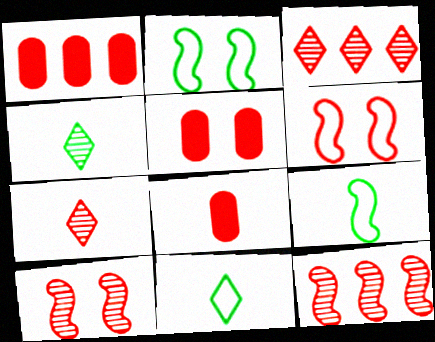[[1, 5, 8], 
[1, 6, 7], 
[3, 6, 8]]